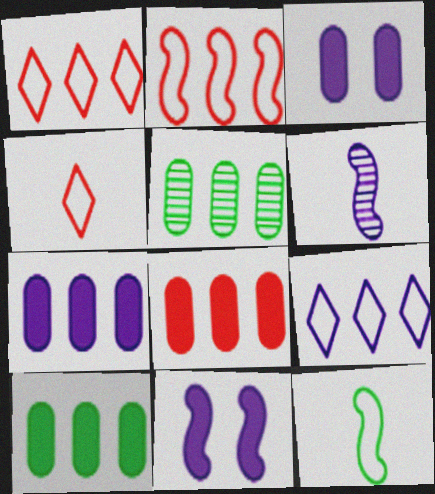[[3, 6, 9], 
[4, 5, 11], 
[7, 8, 10]]